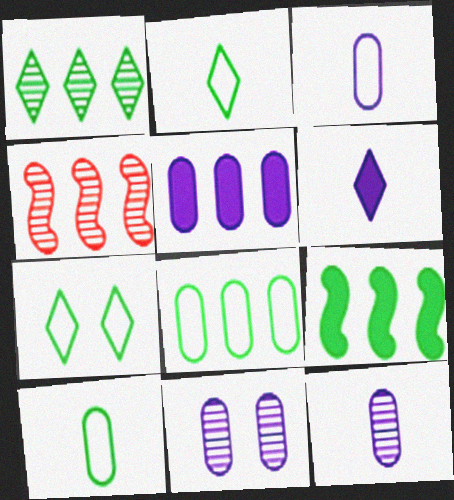[[1, 8, 9], 
[3, 5, 11]]